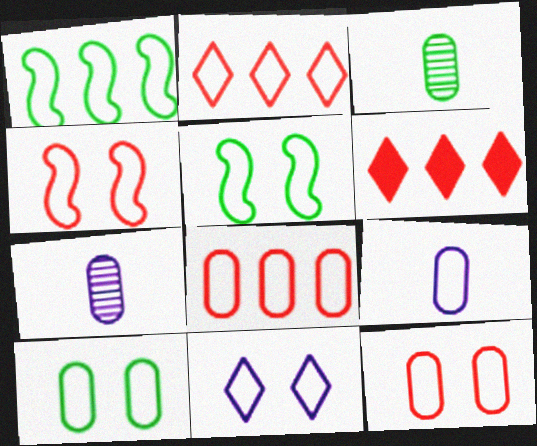[[2, 5, 9], 
[4, 10, 11], 
[5, 6, 7], 
[5, 11, 12], 
[8, 9, 10]]